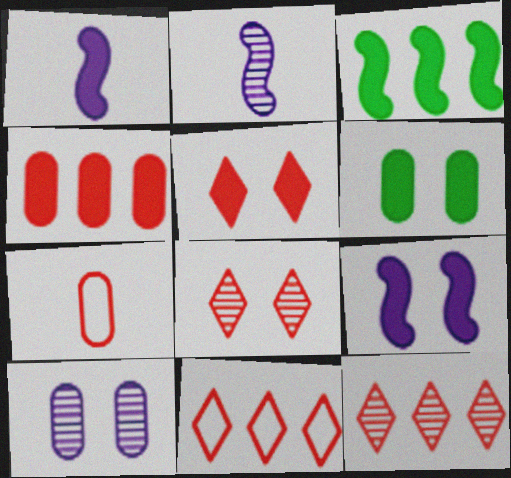[[2, 6, 11], 
[5, 6, 9]]